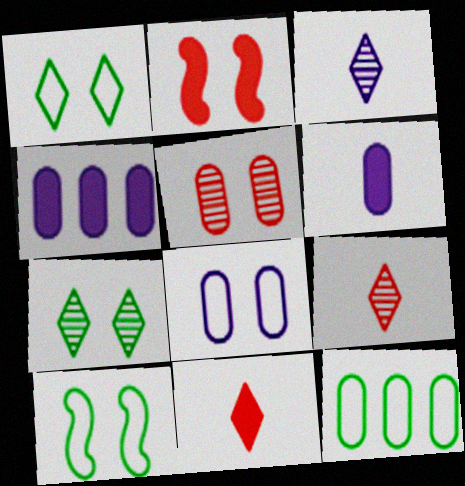[[2, 3, 12], 
[2, 7, 8], 
[4, 9, 10], 
[5, 6, 12]]